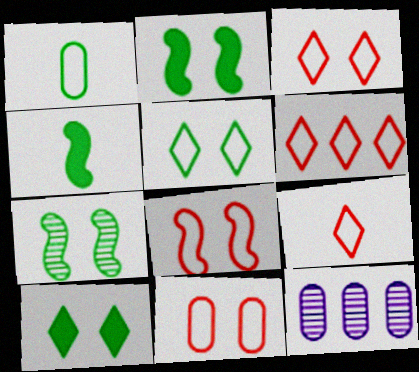[[2, 9, 12], 
[3, 4, 12], 
[3, 6, 9], 
[3, 8, 11]]